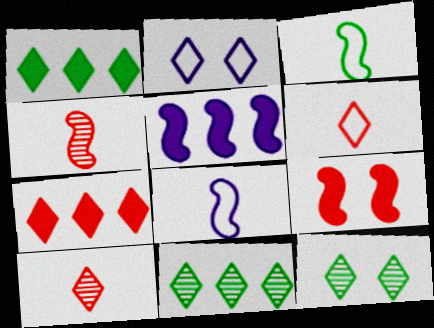[[1, 2, 10]]